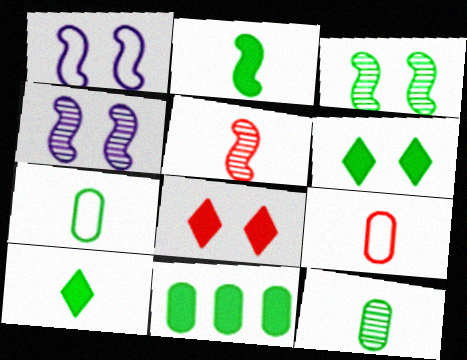[[2, 6, 11]]